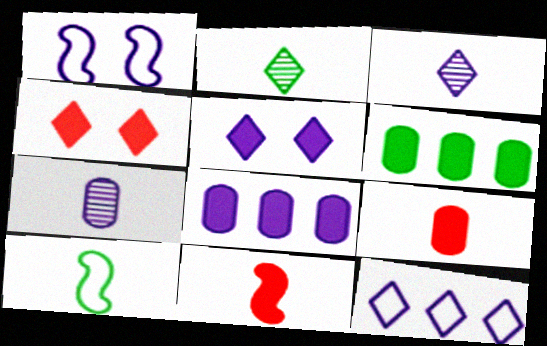[[1, 3, 8], 
[2, 4, 12], 
[3, 5, 12], 
[3, 9, 10], 
[5, 6, 11]]